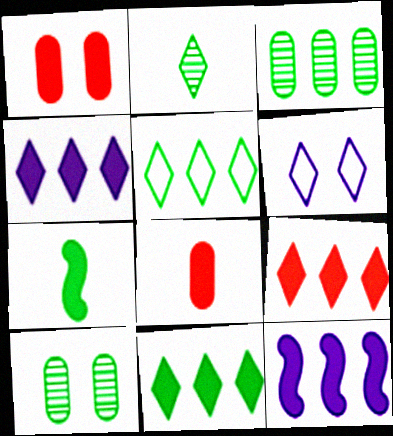[[1, 4, 7], 
[2, 6, 9], 
[4, 9, 11], 
[5, 7, 10]]